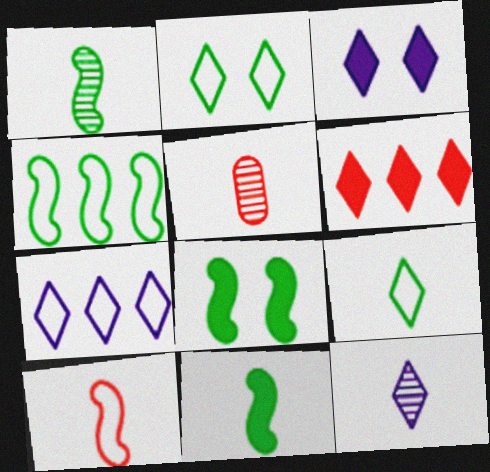[[1, 4, 8], 
[1, 5, 12], 
[2, 6, 12], 
[3, 4, 5], 
[3, 7, 12], 
[5, 7, 8]]